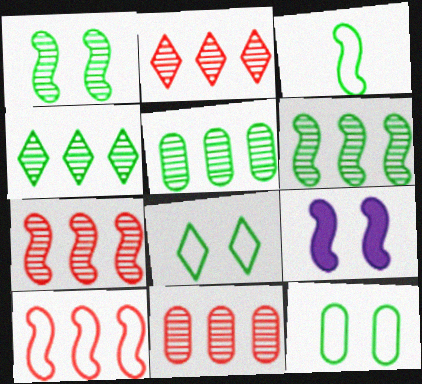[[2, 7, 11], 
[3, 7, 9], 
[4, 5, 6]]